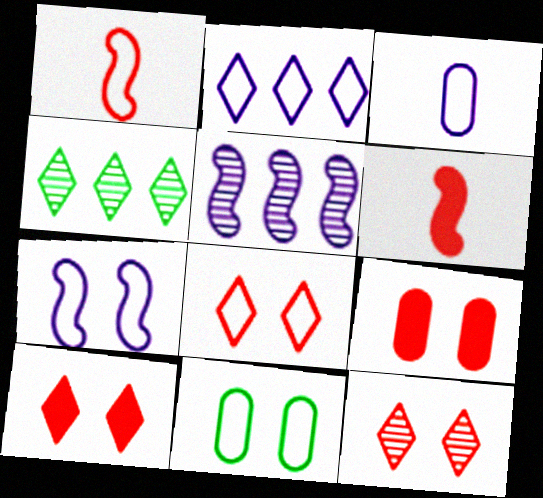[[1, 2, 11], 
[2, 3, 7], 
[7, 8, 11], 
[8, 10, 12]]